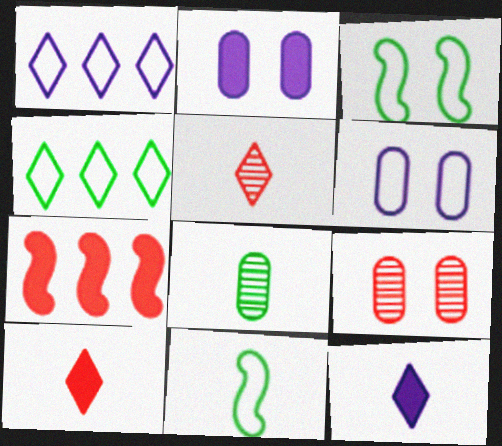[]